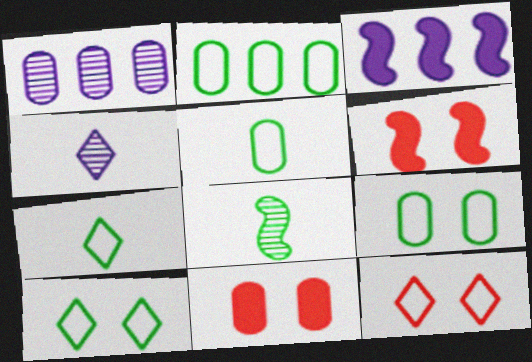[[1, 5, 11], 
[1, 6, 7], 
[2, 4, 6], 
[2, 5, 9]]